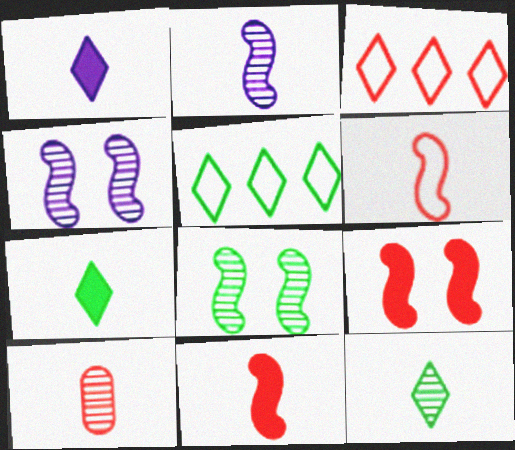[[2, 10, 12], 
[3, 9, 10]]